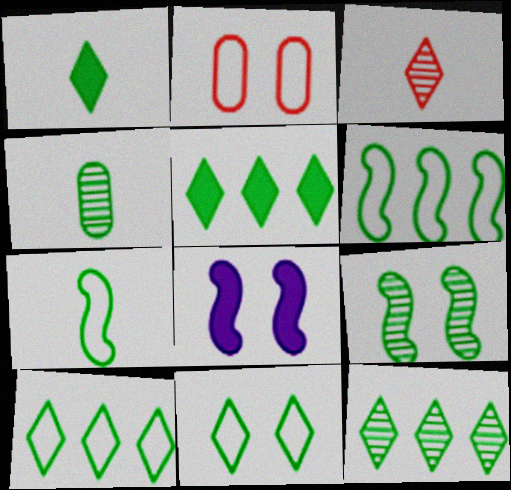[[1, 4, 7], 
[1, 11, 12], 
[4, 9, 12], 
[5, 10, 12]]